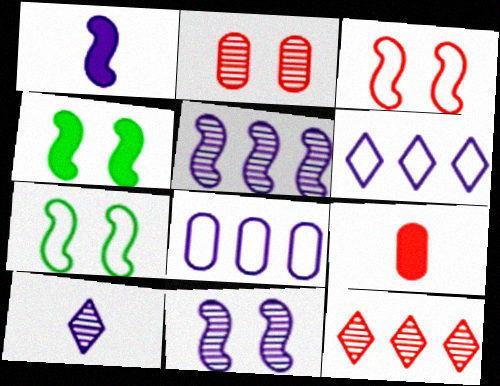[[3, 4, 11], 
[3, 9, 12]]